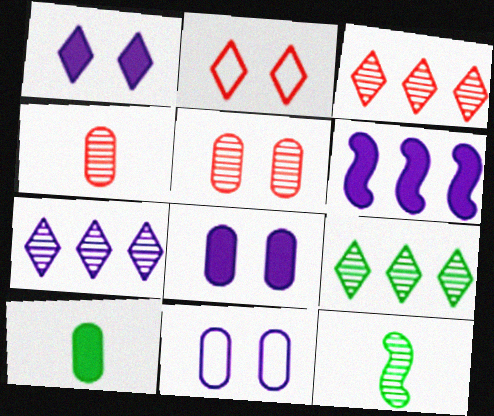[[3, 7, 9], 
[5, 7, 12]]